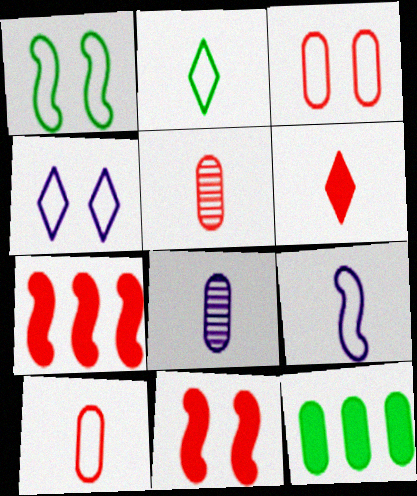[[1, 3, 4], 
[2, 9, 10], 
[3, 8, 12]]